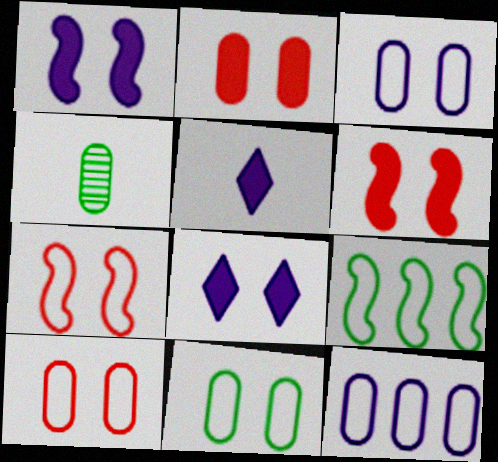[[2, 4, 12], 
[3, 10, 11]]